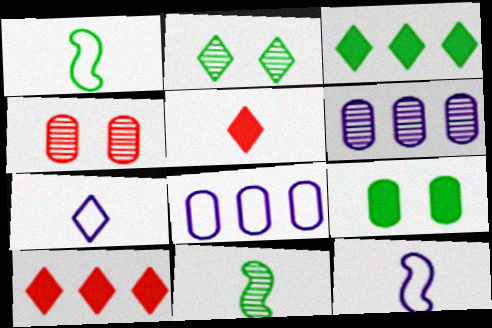[[2, 7, 10], 
[3, 4, 12]]